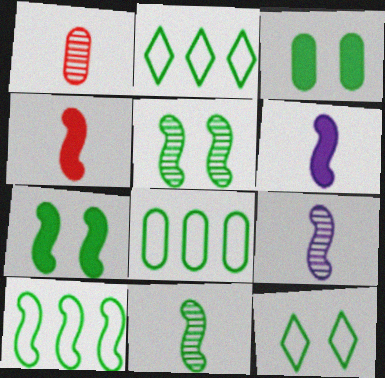[[2, 3, 11], 
[2, 8, 10], 
[3, 5, 12], 
[7, 10, 11]]